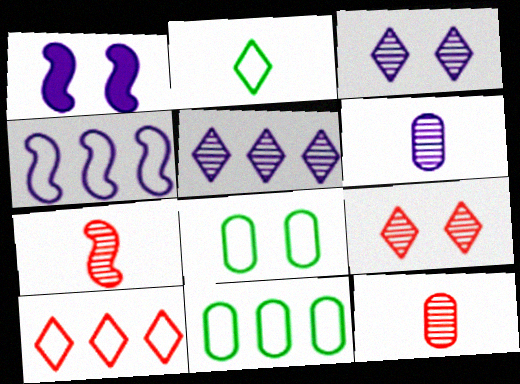[[1, 8, 9], 
[4, 10, 11]]